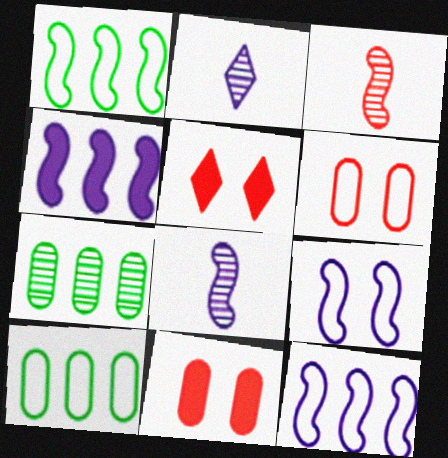[[1, 2, 11], 
[4, 8, 9], 
[5, 8, 10]]